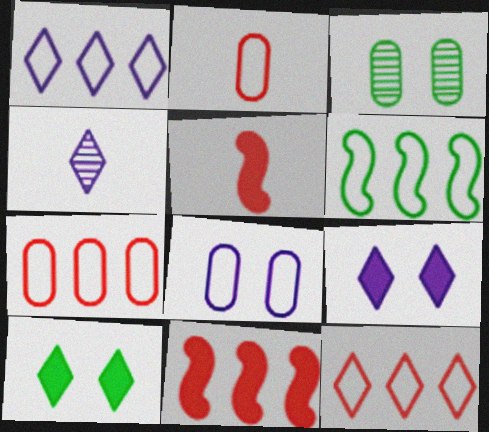[[1, 3, 5], 
[1, 4, 9], 
[1, 6, 7], 
[4, 10, 12]]